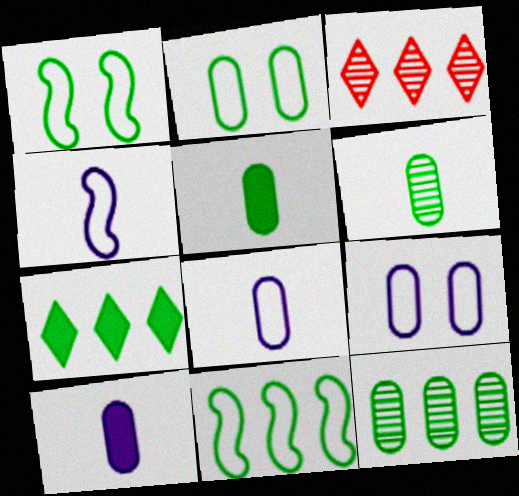[[1, 3, 10], 
[1, 6, 7], 
[2, 5, 12], 
[7, 11, 12]]